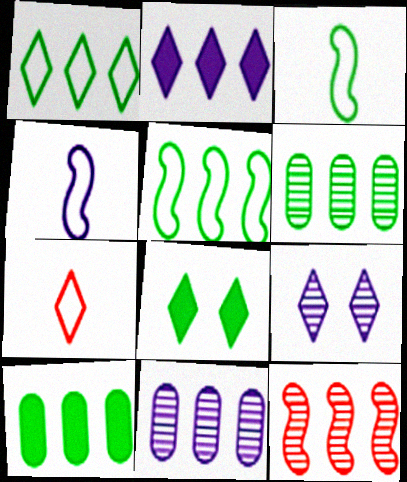[[3, 6, 8]]